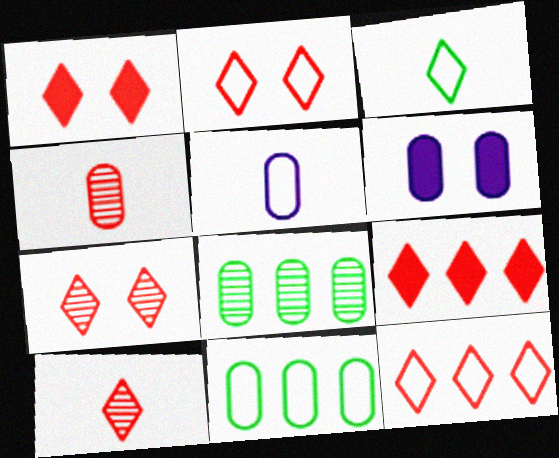[[1, 2, 7], 
[1, 10, 12], 
[2, 9, 10], 
[4, 6, 11]]